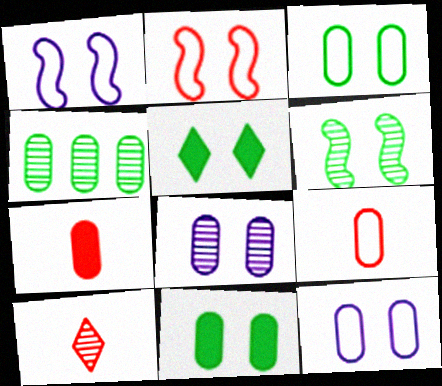[[2, 5, 8], 
[3, 5, 6], 
[4, 7, 12]]